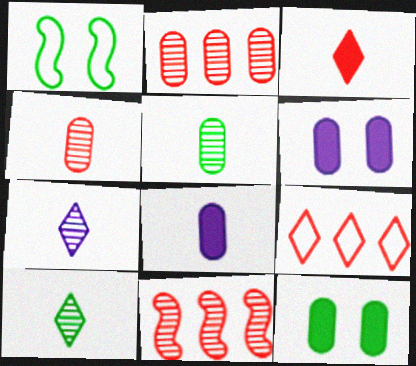[]